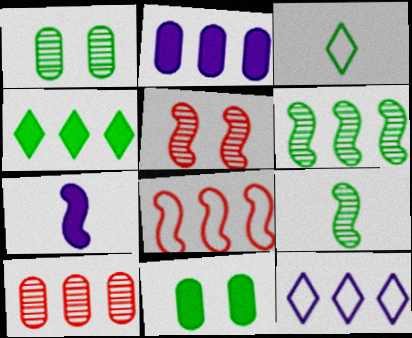[[2, 3, 5], 
[3, 6, 11]]